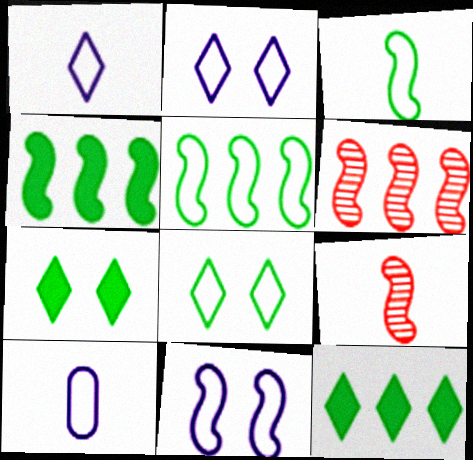[[4, 9, 11], 
[6, 7, 10]]